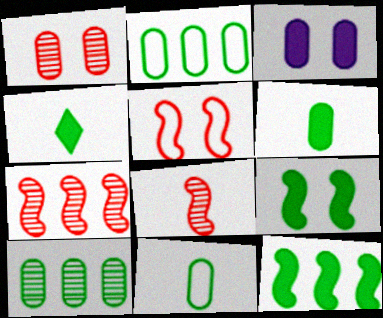[]